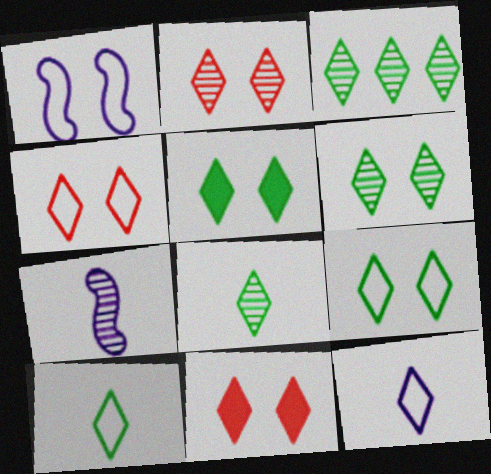[[2, 4, 11], 
[3, 5, 10], 
[3, 6, 8], 
[3, 11, 12], 
[5, 6, 9]]